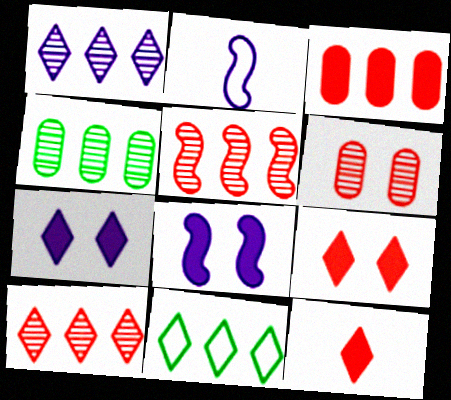[[1, 4, 5], 
[2, 4, 9]]